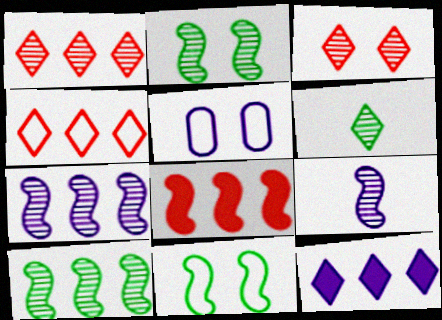[[5, 6, 8], 
[5, 9, 12], 
[8, 9, 11]]